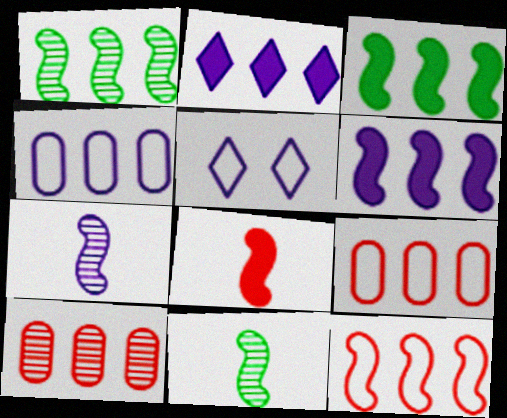[[1, 2, 9], 
[1, 6, 12]]